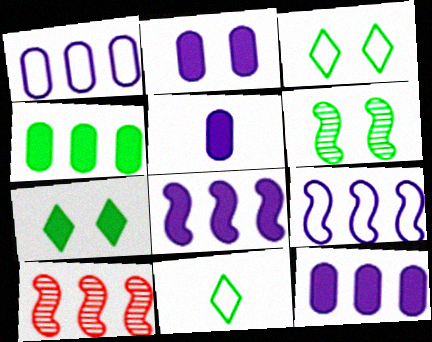[[2, 5, 12], 
[2, 10, 11], 
[3, 5, 10], 
[4, 6, 11]]